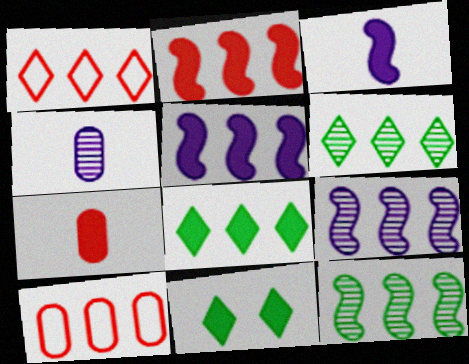[[5, 6, 10], 
[5, 7, 11], 
[8, 9, 10]]